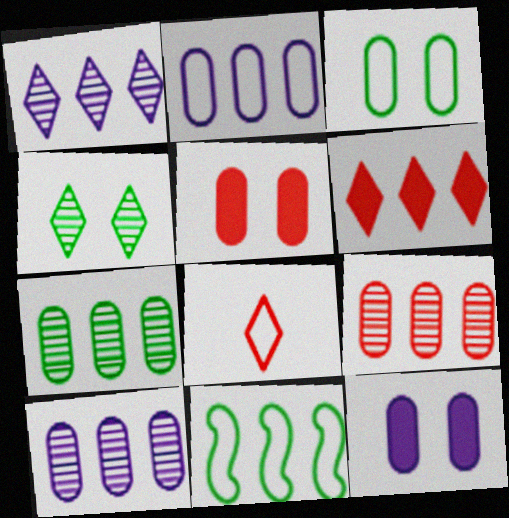[[6, 10, 11], 
[7, 9, 10]]